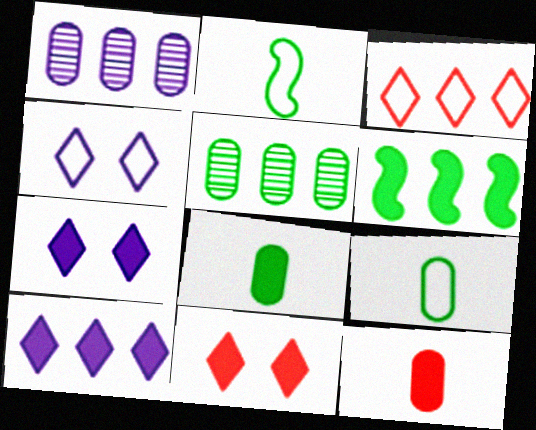[[1, 2, 11], 
[1, 3, 6], 
[6, 7, 12]]